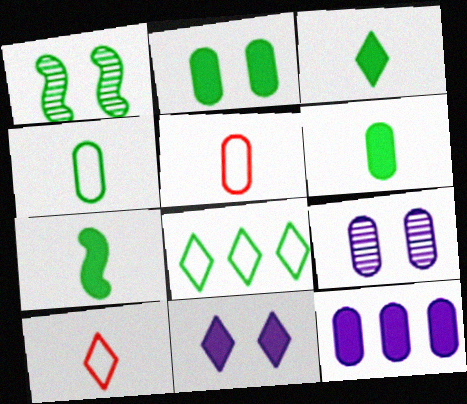[[1, 6, 8], 
[1, 10, 12], 
[3, 6, 7]]